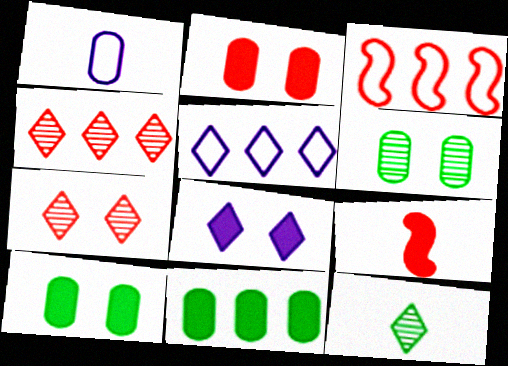[[1, 9, 12], 
[5, 6, 9], 
[8, 9, 11]]